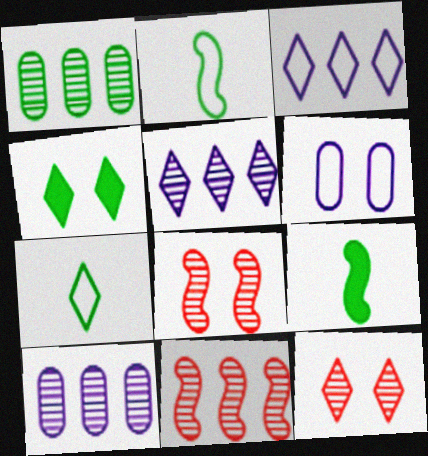[[1, 2, 4], 
[1, 5, 11], 
[4, 6, 8]]